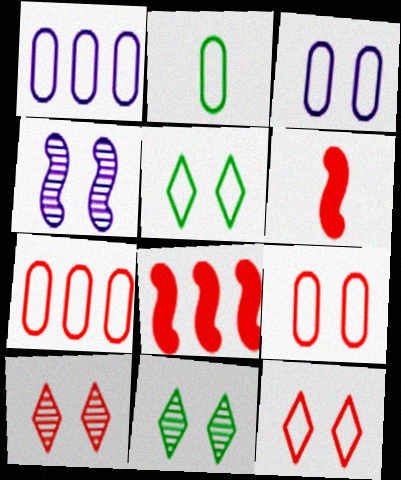[[1, 2, 9], 
[1, 6, 11], 
[2, 3, 7], 
[6, 7, 10]]